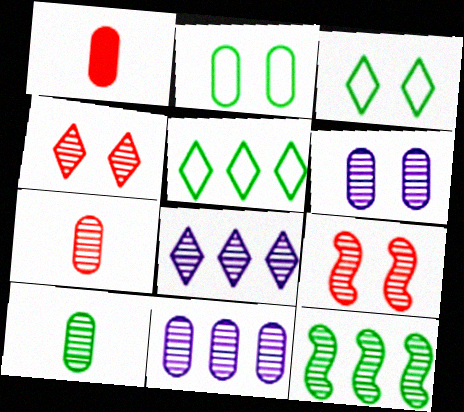[[1, 2, 11], 
[8, 9, 10]]